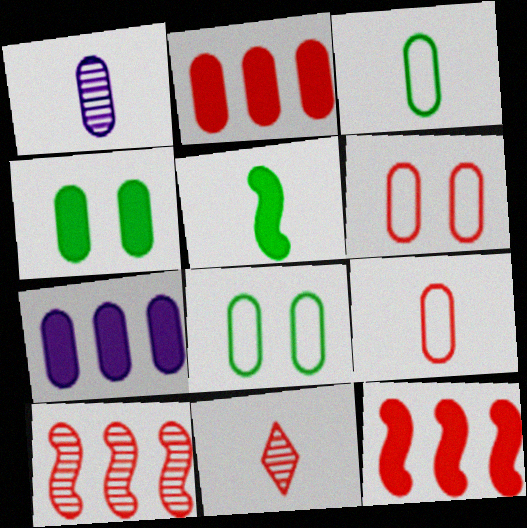[[1, 2, 8], 
[6, 11, 12]]